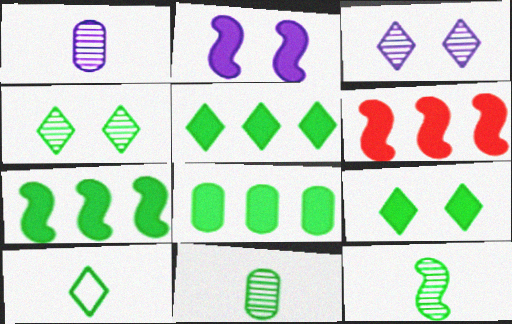[[4, 5, 10], 
[5, 7, 8]]